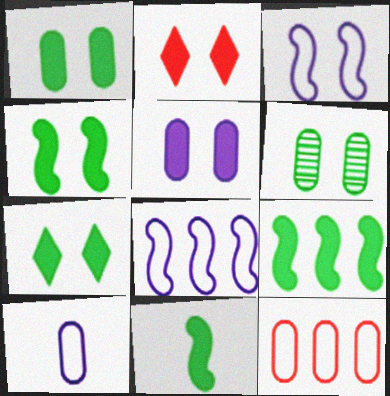[[1, 4, 7], 
[2, 3, 6], 
[2, 4, 5], 
[4, 9, 11]]